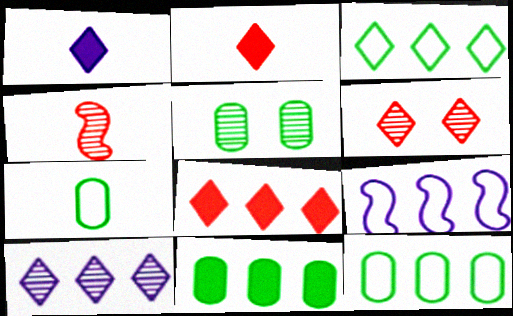[[1, 3, 6], 
[1, 4, 7], 
[2, 5, 9], 
[3, 8, 10], 
[4, 5, 10], 
[5, 7, 11]]